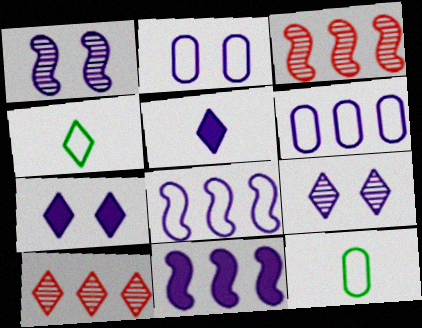[[1, 2, 7], 
[1, 5, 6], 
[3, 7, 12], 
[4, 7, 10]]